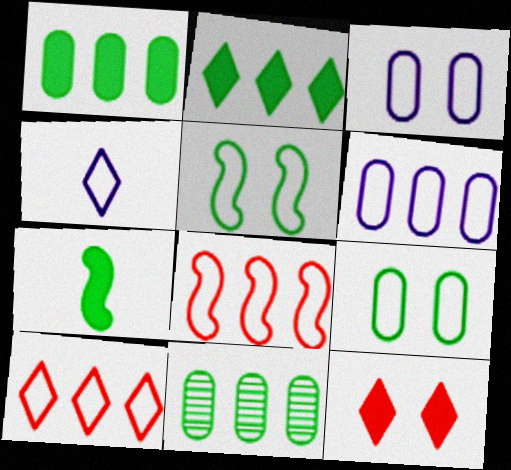[[4, 8, 9]]